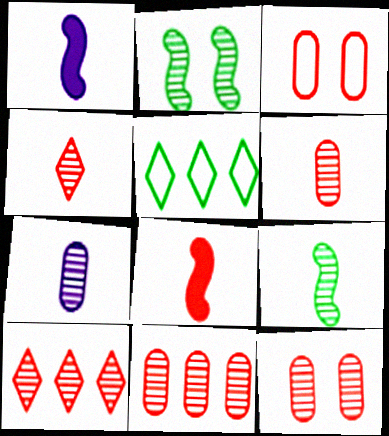[[1, 5, 12], 
[2, 7, 10], 
[3, 8, 10], 
[4, 7, 9], 
[6, 11, 12]]